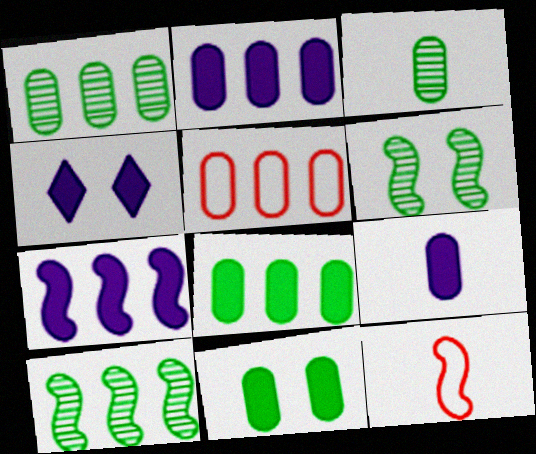[[1, 2, 5], 
[1, 4, 12], 
[4, 7, 9], 
[6, 7, 12]]